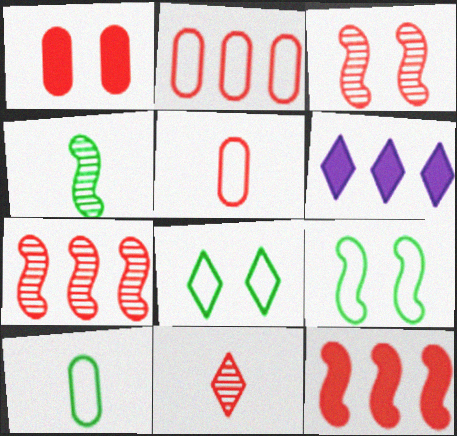[[3, 6, 10], 
[6, 8, 11]]